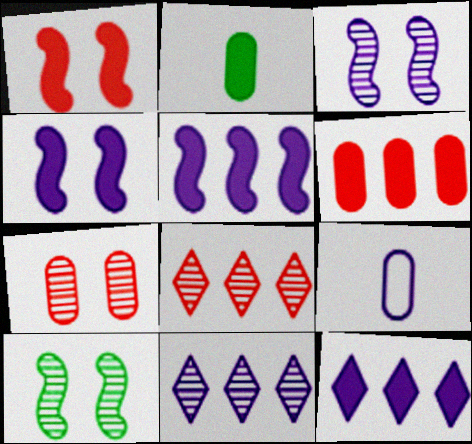[[1, 2, 12], 
[3, 9, 12], 
[4, 9, 11]]